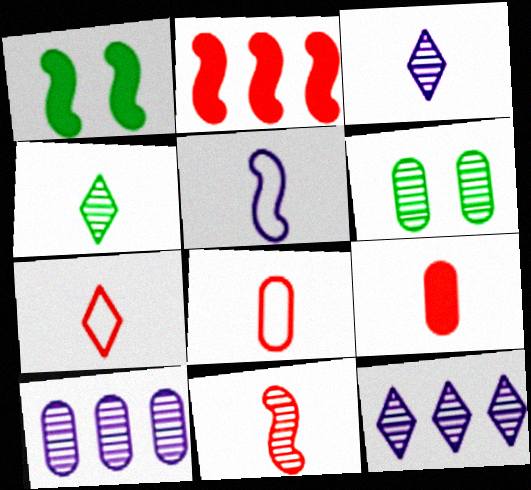[[1, 7, 10], 
[1, 8, 12], 
[4, 5, 9], 
[6, 11, 12], 
[7, 9, 11]]